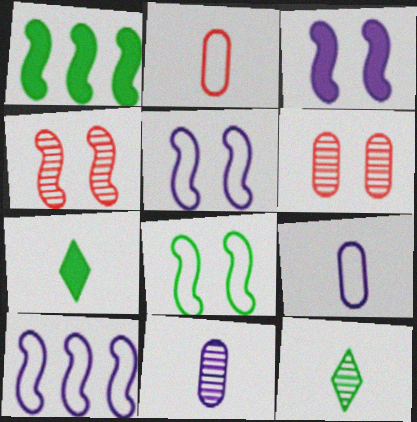[[3, 4, 8], 
[6, 7, 10]]